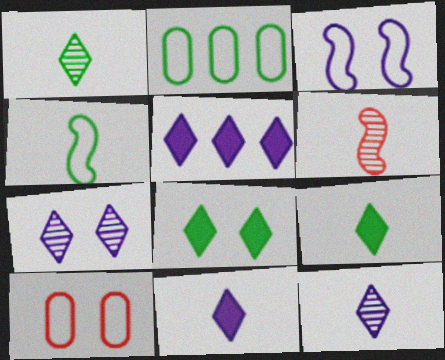[]